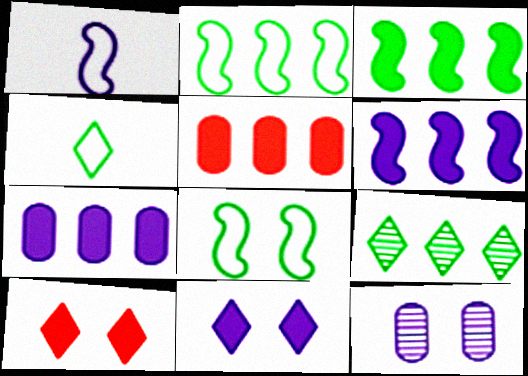[[8, 10, 12]]